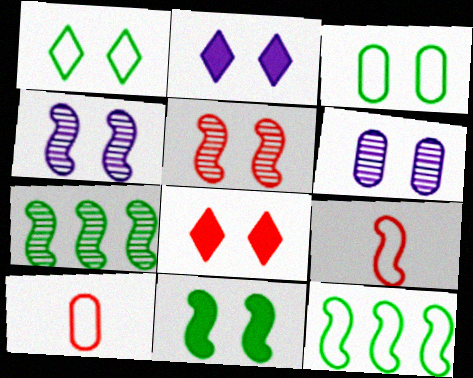[[2, 3, 5], 
[2, 7, 10], 
[3, 4, 8]]